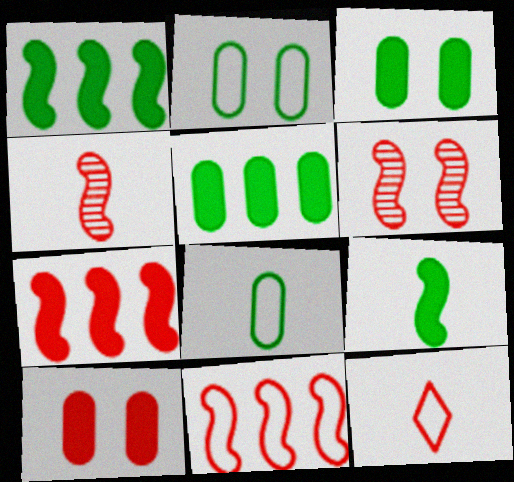[]